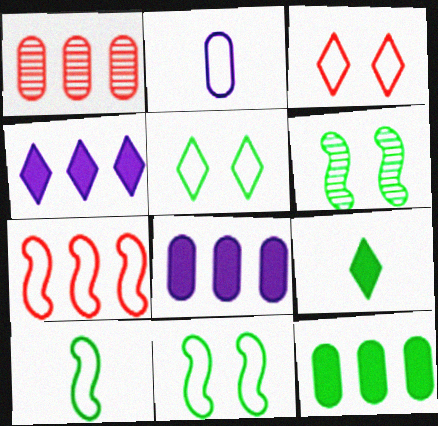[[2, 5, 7]]